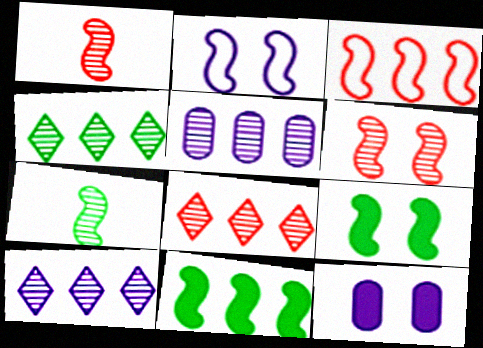[[1, 2, 11], 
[2, 6, 9], 
[4, 8, 10]]